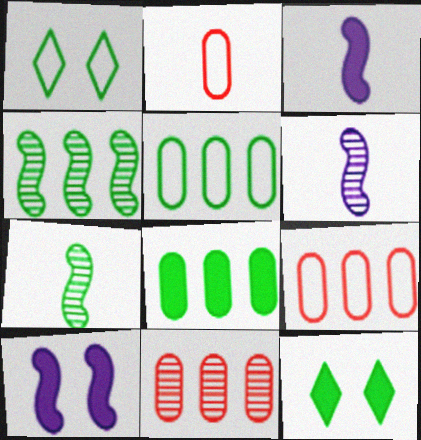[[1, 3, 11], 
[1, 7, 8], 
[5, 7, 12], 
[6, 9, 12]]